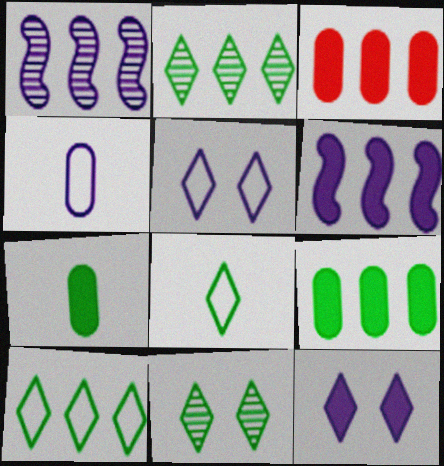[[1, 3, 10], 
[1, 4, 12]]